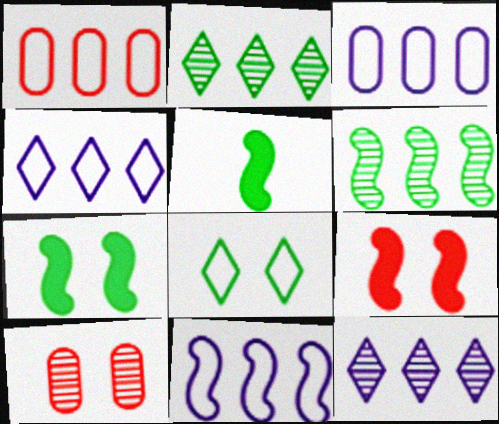[[3, 4, 11], 
[4, 5, 10]]